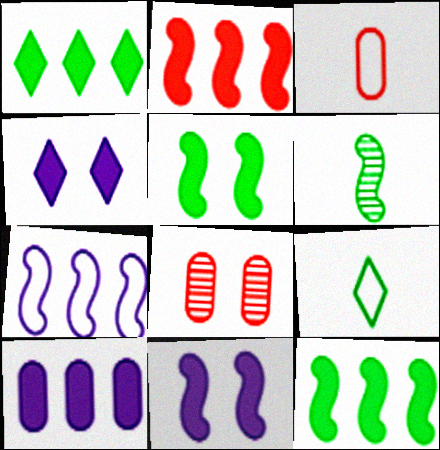[[1, 2, 10]]